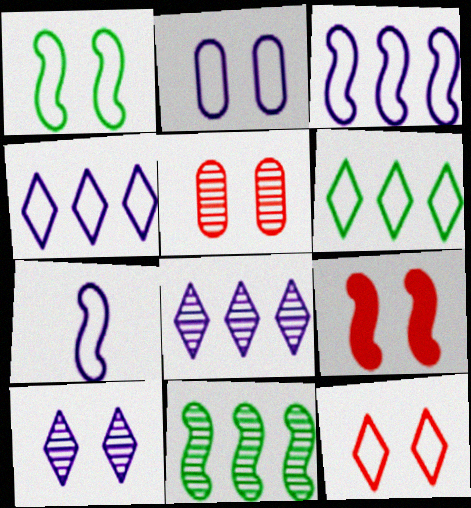[[1, 2, 12], 
[2, 4, 7], 
[5, 9, 12], 
[7, 9, 11]]